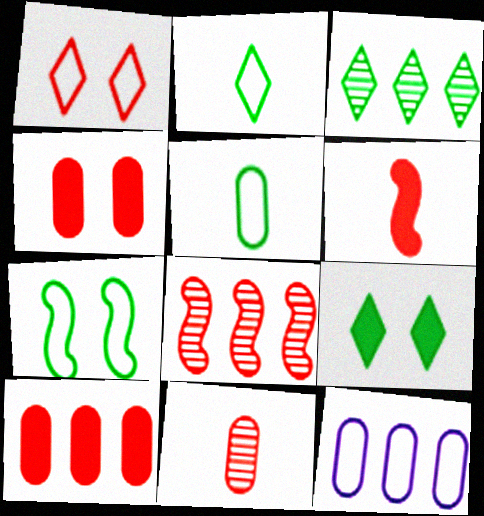[[2, 3, 9]]